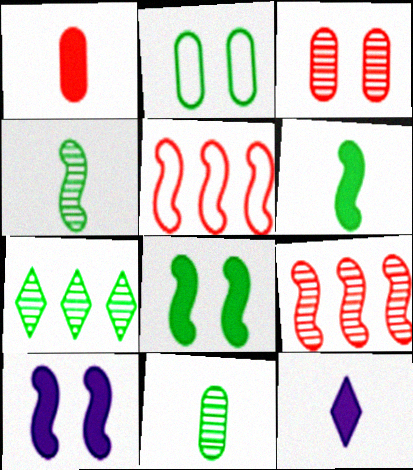[[1, 6, 12], 
[2, 6, 7], 
[2, 9, 12], 
[4, 5, 10]]